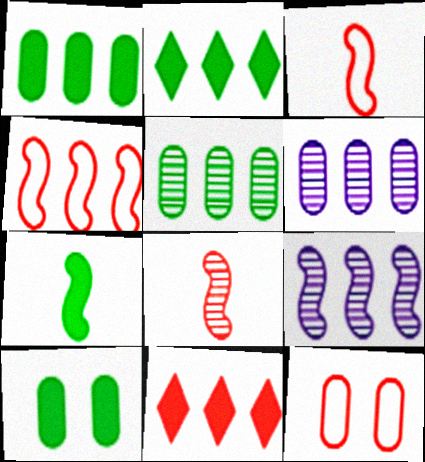[[2, 4, 6], 
[2, 7, 10], 
[8, 11, 12]]